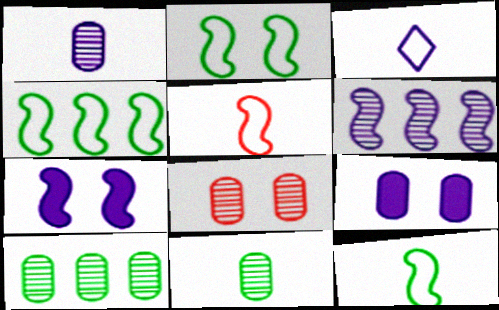[[1, 8, 10], 
[2, 4, 12], 
[3, 6, 9]]